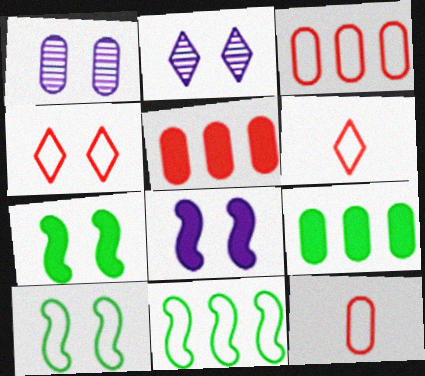[[1, 4, 7], 
[1, 9, 12]]